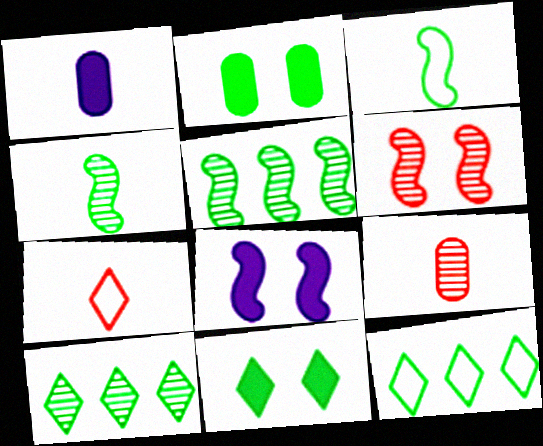[[1, 4, 7], 
[1, 6, 12], 
[2, 3, 10], 
[2, 4, 12], 
[8, 9, 12]]